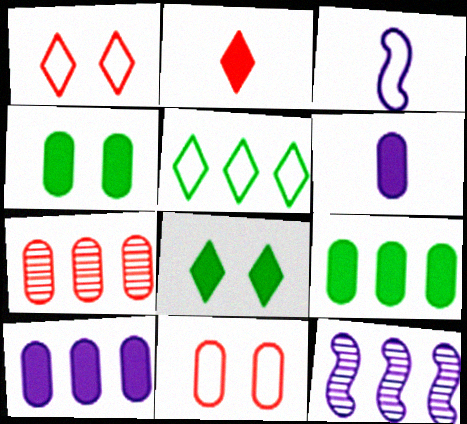[[3, 5, 11], 
[3, 7, 8]]